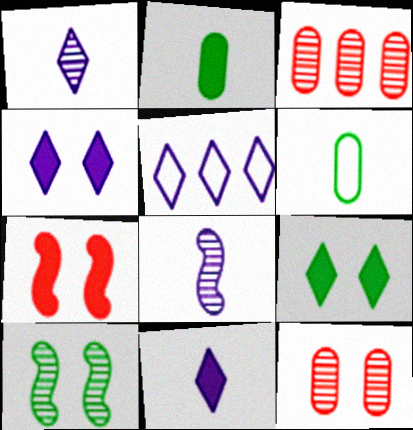[[1, 3, 10], 
[1, 4, 5]]